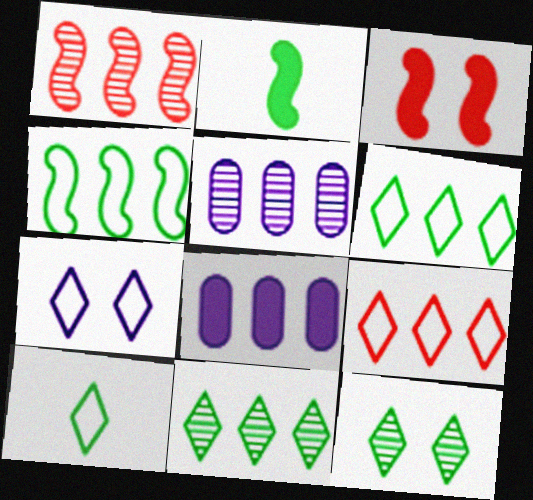[[1, 5, 11], 
[1, 6, 8], 
[3, 5, 10], 
[7, 9, 10]]